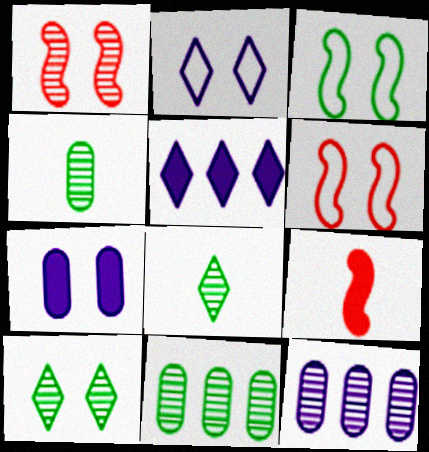[[1, 8, 12], 
[2, 9, 11], 
[4, 5, 6], 
[6, 7, 10]]